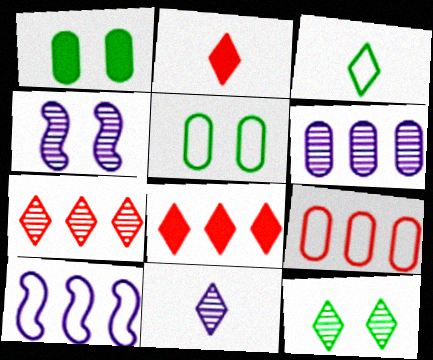[[2, 3, 11], 
[4, 6, 11], 
[7, 11, 12]]